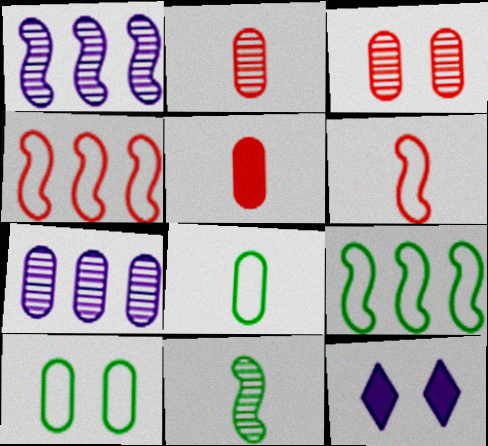[[2, 9, 12], 
[5, 7, 10]]